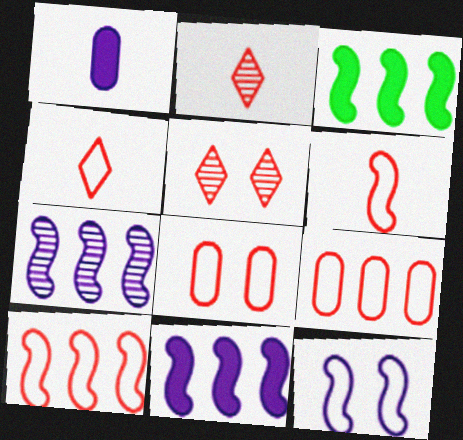[[3, 7, 10], 
[4, 8, 10]]